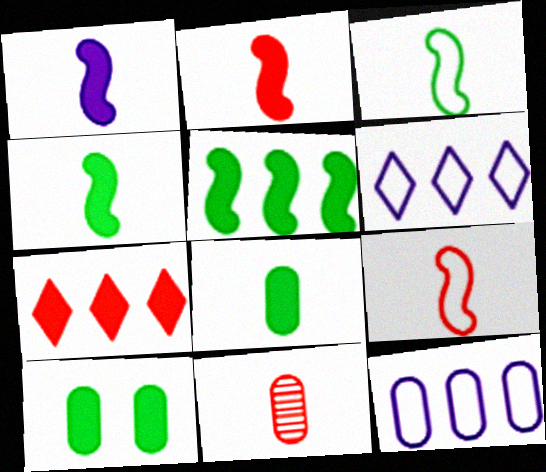[[1, 2, 4], 
[1, 7, 10], 
[10, 11, 12]]